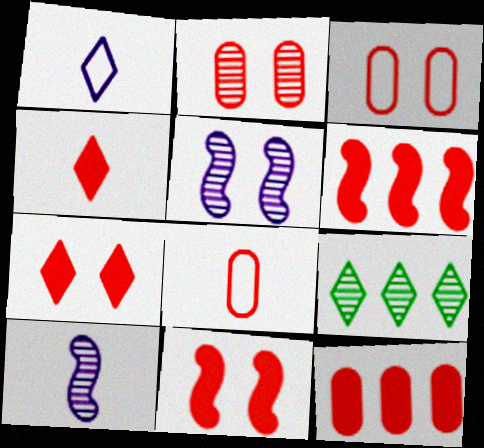[[1, 7, 9], 
[2, 8, 12], 
[2, 9, 10], 
[4, 11, 12]]